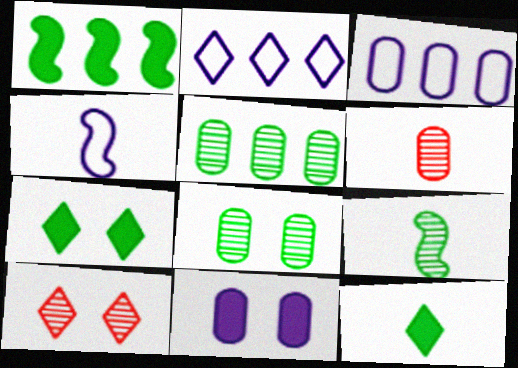[[2, 10, 12], 
[4, 6, 12]]